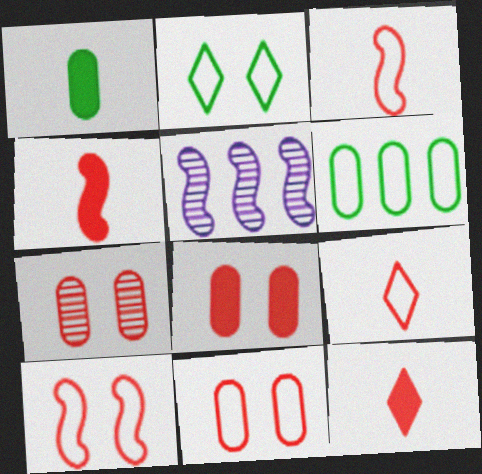[[7, 8, 11]]